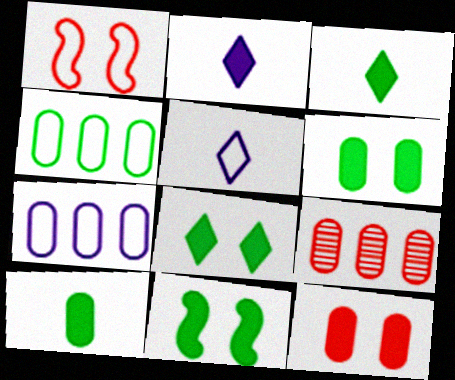[[1, 4, 5], 
[5, 9, 11], 
[6, 8, 11]]